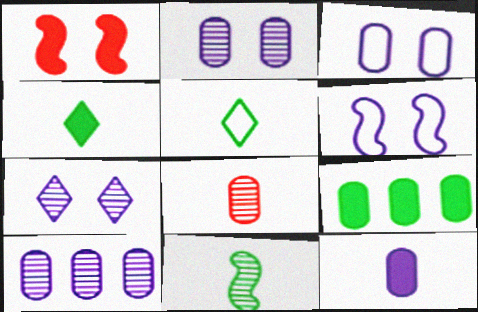[[1, 5, 10], 
[3, 8, 9], 
[3, 10, 12]]